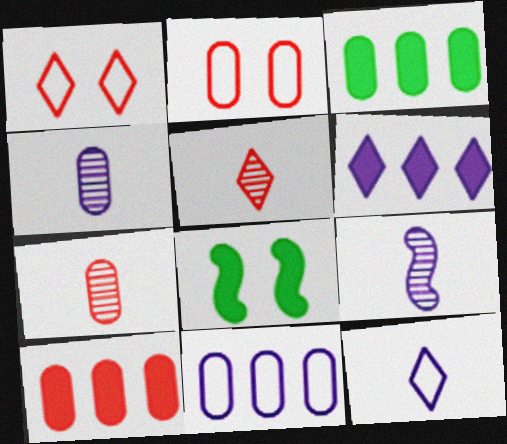[[1, 3, 9], 
[2, 3, 4], 
[2, 7, 10], 
[5, 8, 11]]